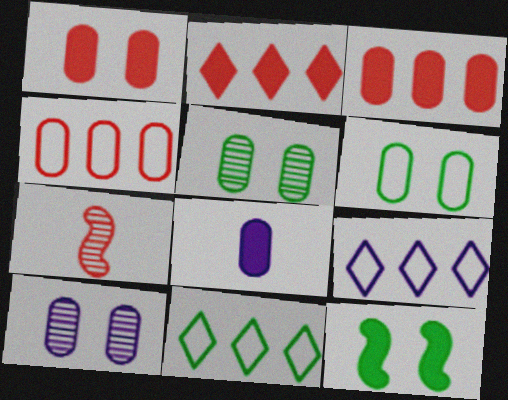[[1, 6, 10], 
[2, 8, 12], 
[4, 5, 8]]